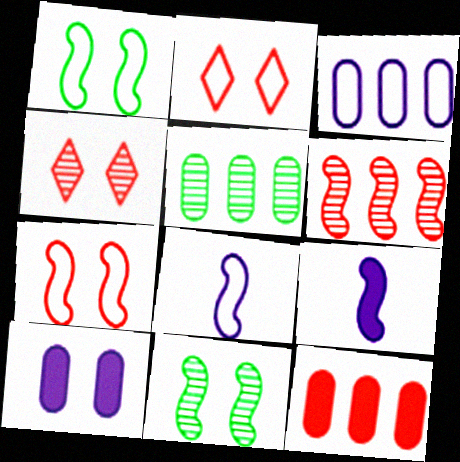[[1, 4, 10], 
[1, 6, 9], 
[2, 5, 9], 
[2, 10, 11], 
[3, 5, 12]]